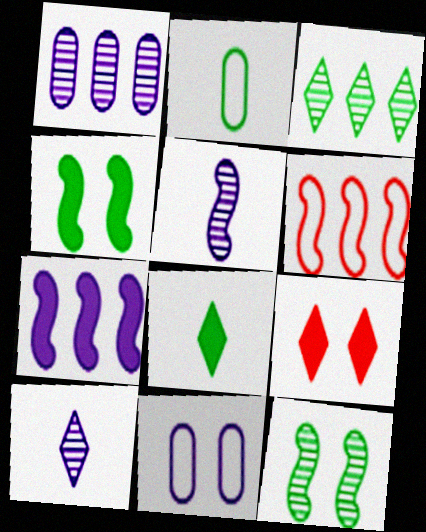[[2, 3, 4], 
[4, 5, 6], 
[7, 10, 11], 
[9, 11, 12]]